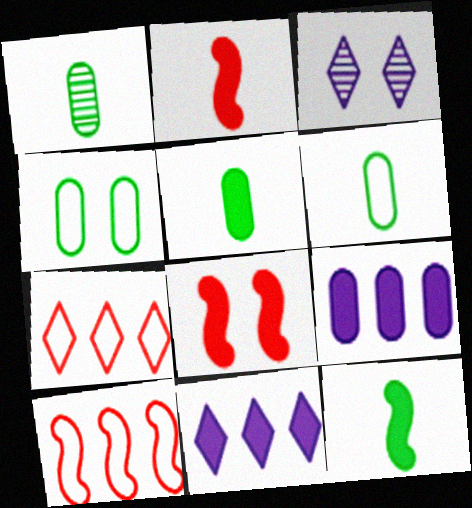[[1, 5, 6], 
[3, 4, 8], 
[3, 5, 10], 
[5, 8, 11]]